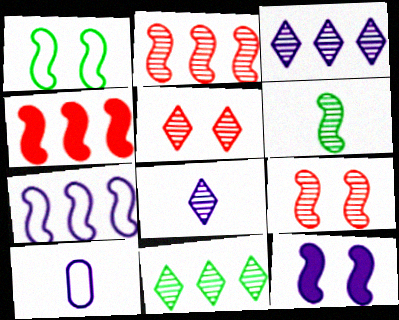[[1, 9, 12], 
[3, 10, 12], 
[5, 8, 11]]